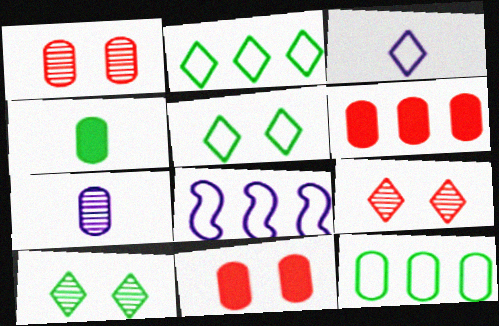[[4, 8, 9], 
[7, 11, 12]]